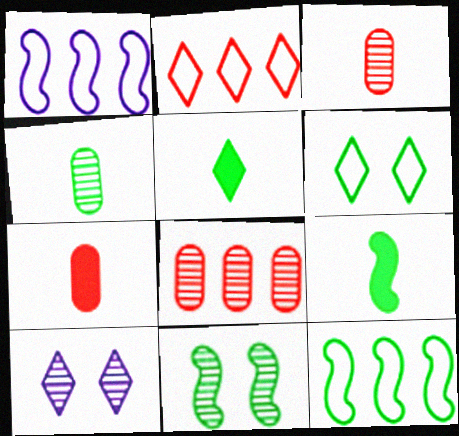[[2, 5, 10], 
[7, 10, 12], 
[9, 11, 12]]